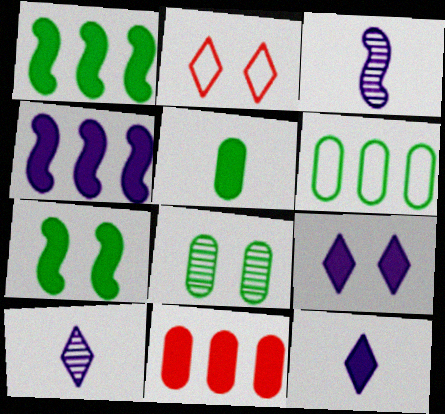[[5, 6, 8], 
[7, 11, 12]]